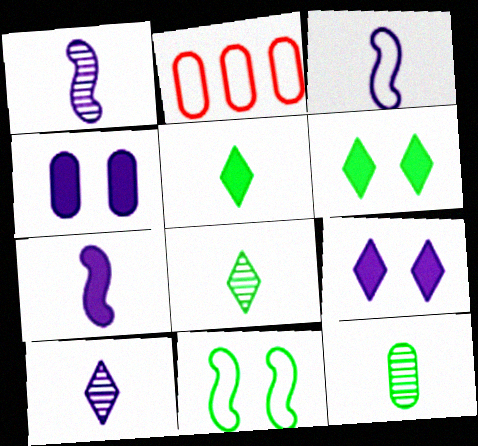[[1, 2, 6], 
[1, 3, 7], 
[2, 4, 12]]